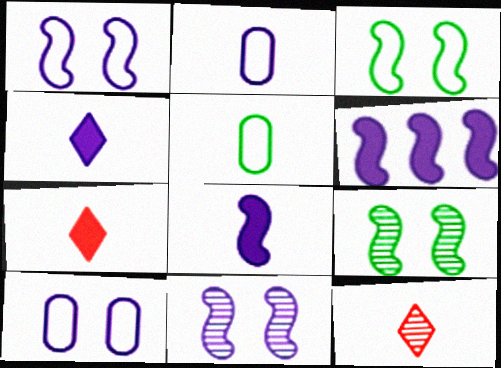[[5, 8, 12]]